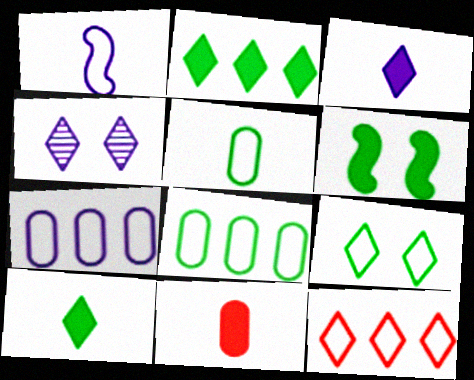[[4, 10, 12]]